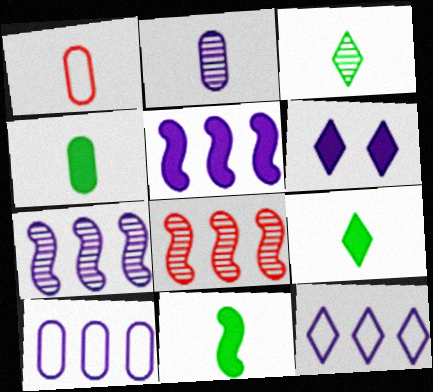[[1, 2, 4], 
[4, 9, 11]]